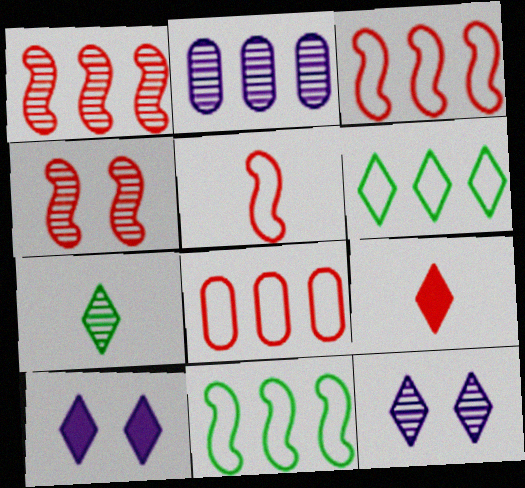[[2, 4, 7], 
[4, 8, 9], 
[6, 9, 12]]